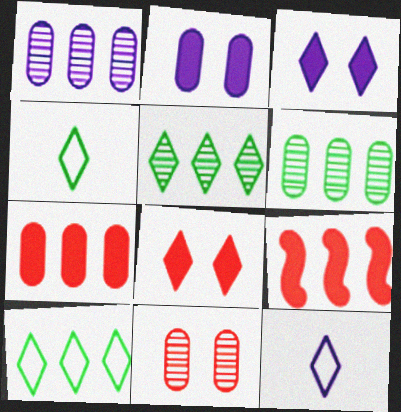[[1, 9, 10], 
[5, 8, 12]]